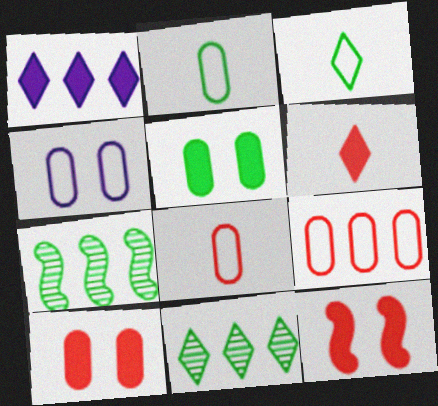[[1, 7, 9], 
[2, 4, 9], 
[3, 5, 7], 
[4, 6, 7]]